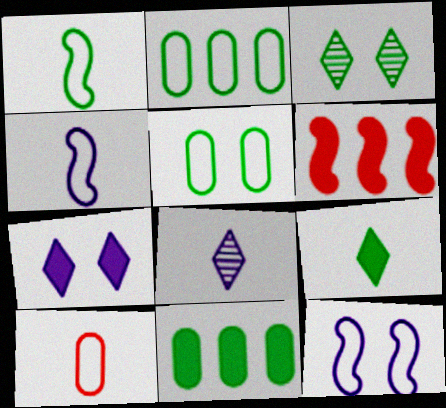[[1, 3, 11], 
[5, 6, 8]]